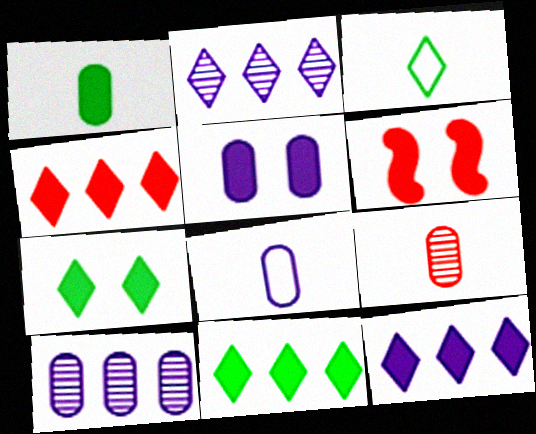[[1, 6, 12], 
[1, 8, 9], 
[3, 6, 10], 
[4, 11, 12], 
[5, 6, 7], 
[5, 8, 10]]